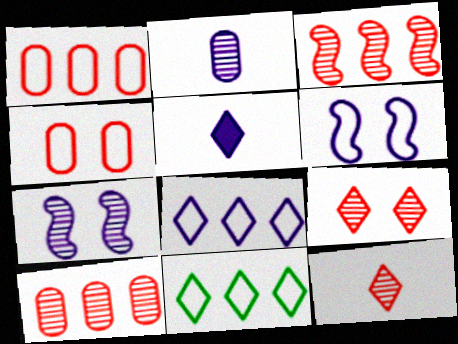[[5, 9, 11]]